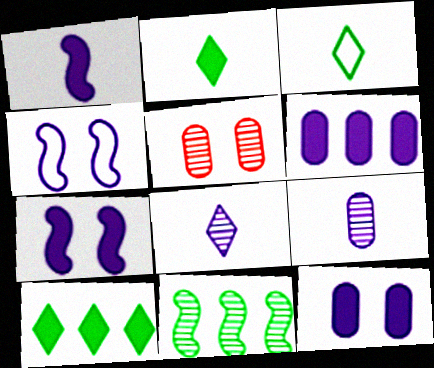[[4, 6, 8], 
[5, 8, 11]]